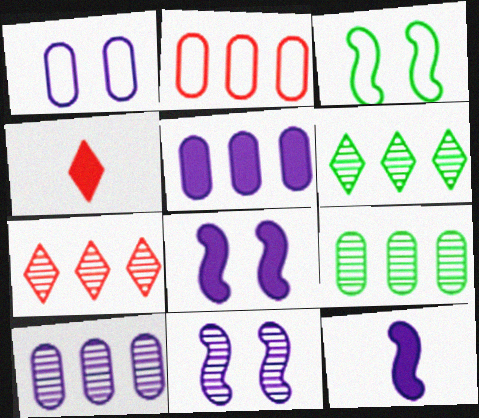[[2, 5, 9], 
[3, 4, 10]]